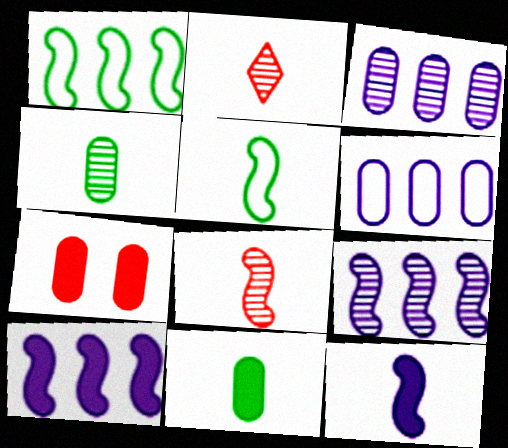[[4, 6, 7], 
[5, 8, 12]]